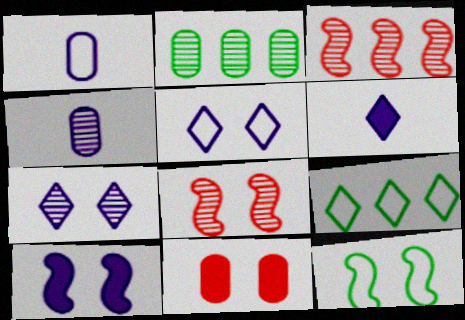[[1, 2, 11], 
[7, 11, 12], 
[8, 10, 12]]